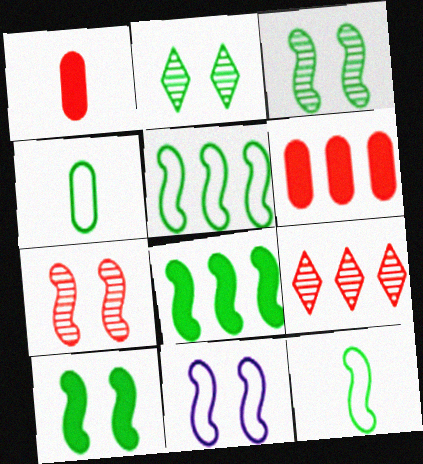[[2, 4, 8], 
[3, 8, 12], 
[7, 10, 11]]